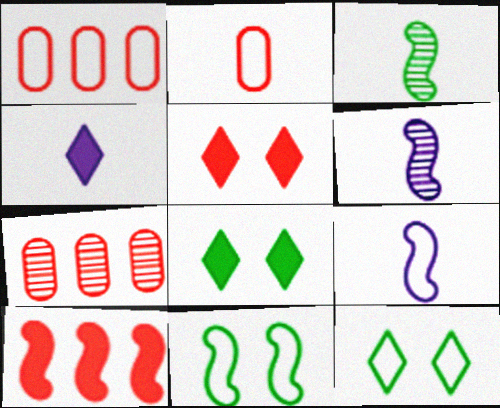[[1, 6, 8], 
[1, 9, 12], 
[2, 3, 4], 
[4, 7, 11], 
[6, 10, 11], 
[7, 8, 9]]